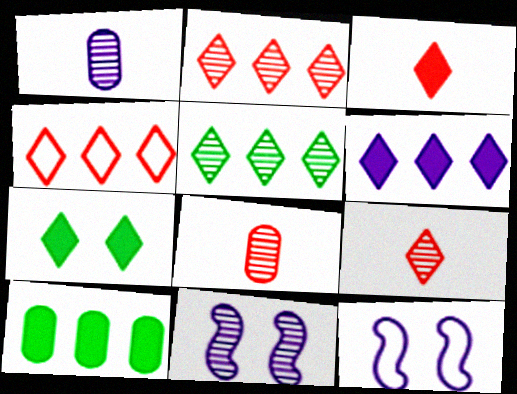[[1, 6, 12], 
[3, 6, 7], 
[4, 5, 6], 
[5, 8, 11], 
[9, 10, 12]]